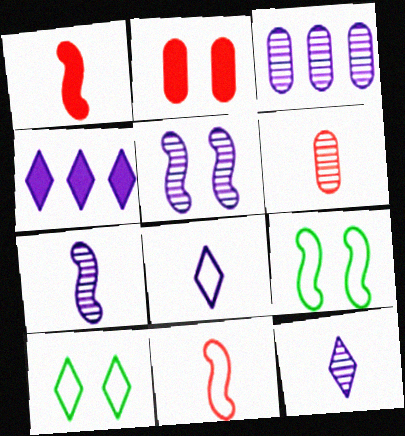[[1, 3, 10], 
[2, 5, 10], 
[3, 5, 12], 
[4, 6, 9]]